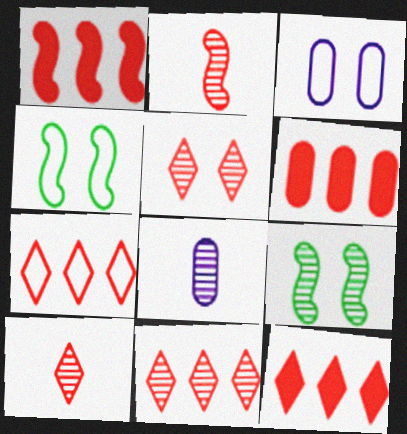[[1, 6, 12], 
[4, 8, 12], 
[5, 10, 11], 
[7, 11, 12], 
[8, 9, 11]]